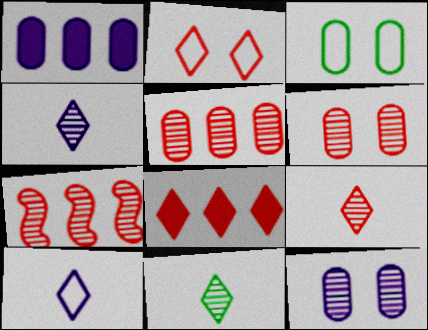[[2, 8, 9], 
[4, 9, 11], 
[6, 7, 9], 
[7, 11, 12]]